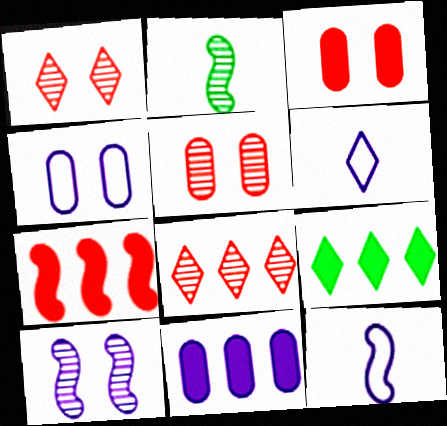[[1, 6, 9], 
[5, 9, 12], 
[6, 10, 11], 
[7, 9, 11]]